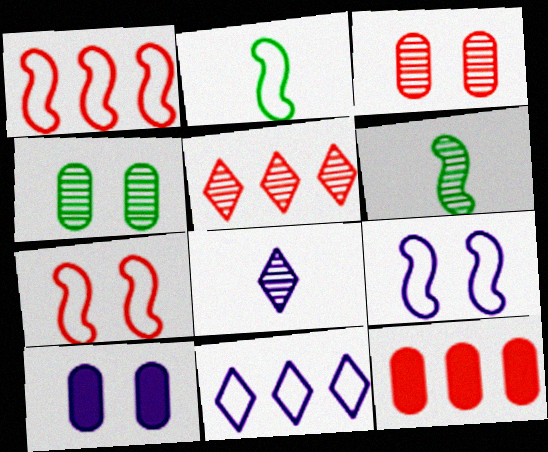[[1, 2, 9], 
[1, 5, 12], 
[2, 5, 10]]